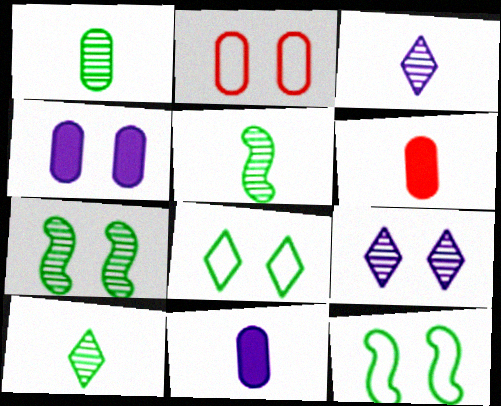[[1, 5, 10]]